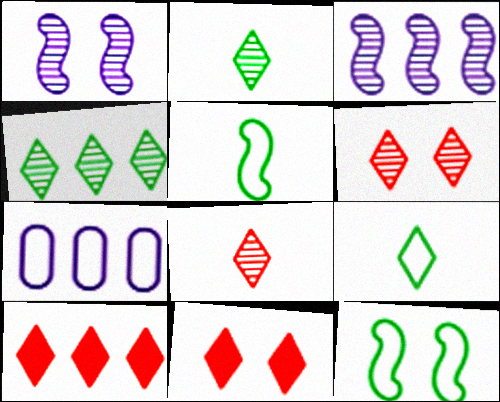[]